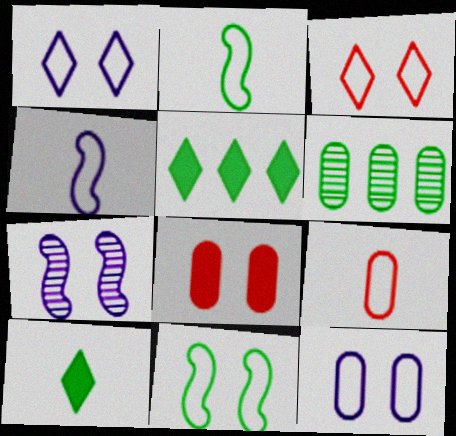[[3, 11, 12], 
[5, 7, 9], 
[6, 10, 11]]